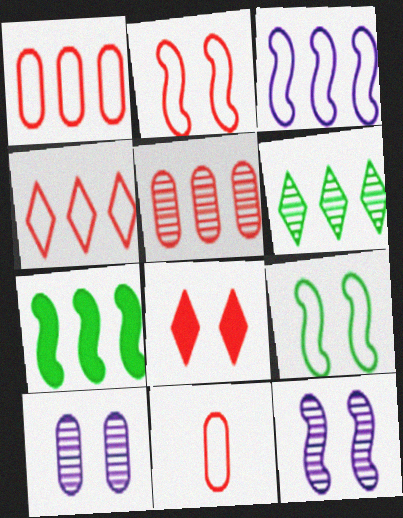[[2, 4, 11], 
[8, 9, 10]]